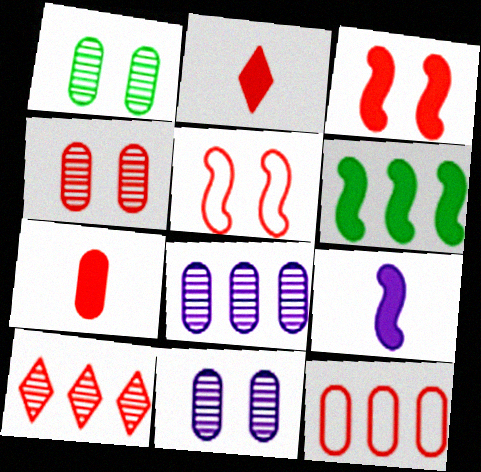[[1, 4, 11], 
[3, 6, 9], 
[4, 7, 12], 
[5, 7, 10]]